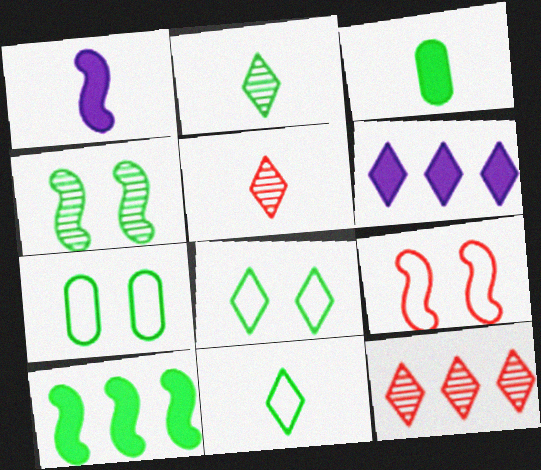[[1, 7, 12], 
[2, 7, 10], 
[5, 6, 8]]